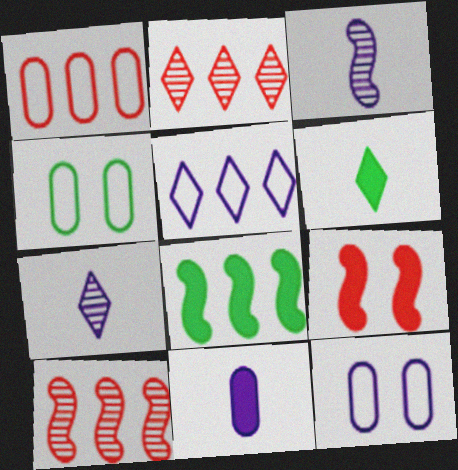[[6, 10, 12]]